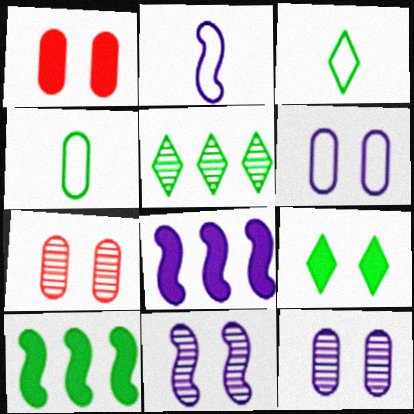[[1, 2, 5], 
[2, 8, 11], 
[3, 5, 9], 
[3, 7, 8]]